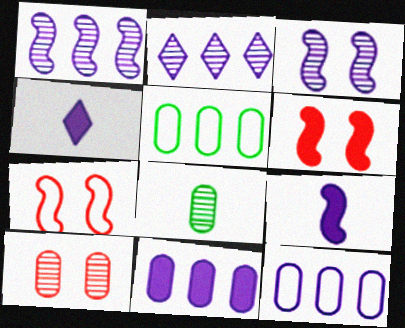[[3, 4, 12]]